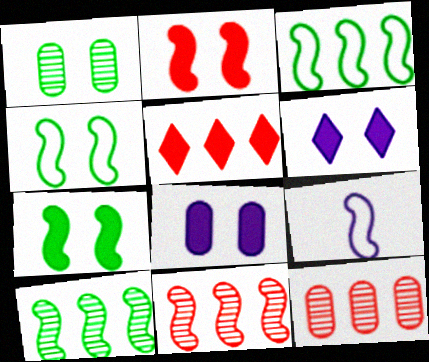[[1, 5, 9], 
[2, 9, 10], 
[7, 9, 11]]